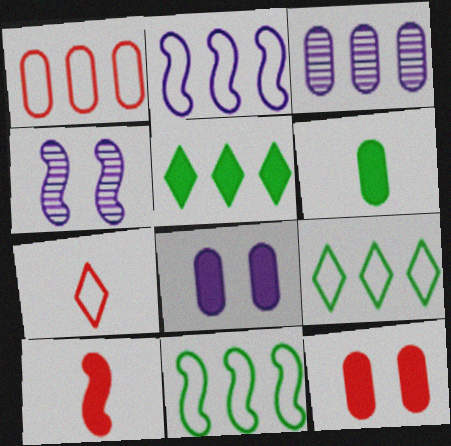[[1, 2, 9], 
[4, 10, 11], 
[5, 8, 10]]